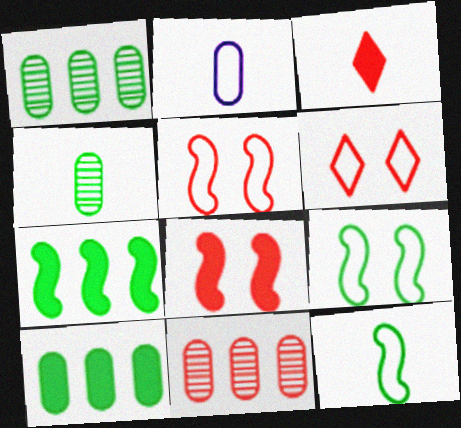[[3, 5, 11]]